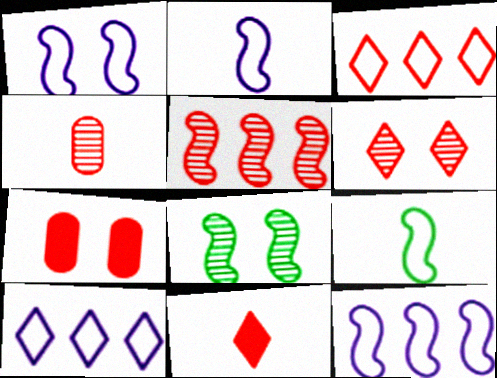[[1, 2, 12], 
[3, 6, 11], 
[4, 5, 6]]